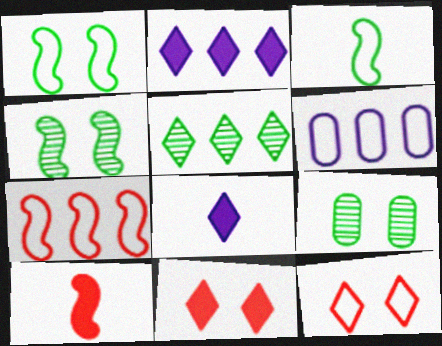[[3, 6, 12], 
[5, 8, 12], 
[7, 8, 9]]